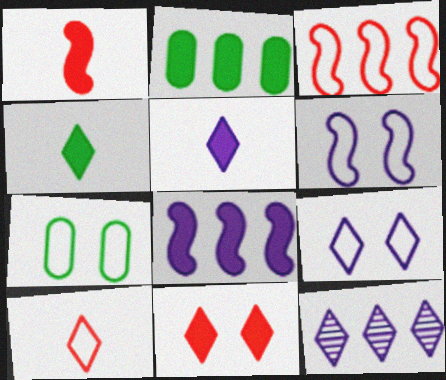[[1, 7, 12], 
[2, 3, 12], 
[5, 9, 12]]